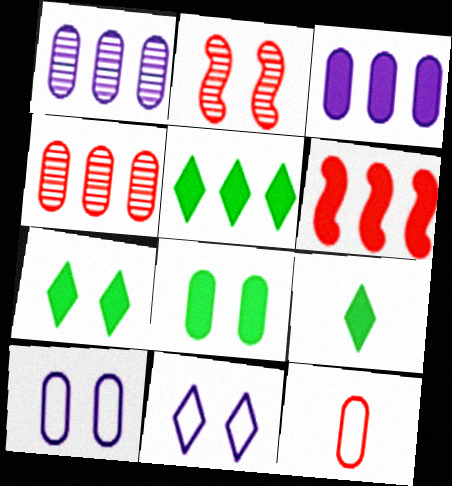[[1, 8, 12], 
[2, 7, 10], 
[2, 8, 11], 
[3, 5, 6], 
[5, 7, 9]]